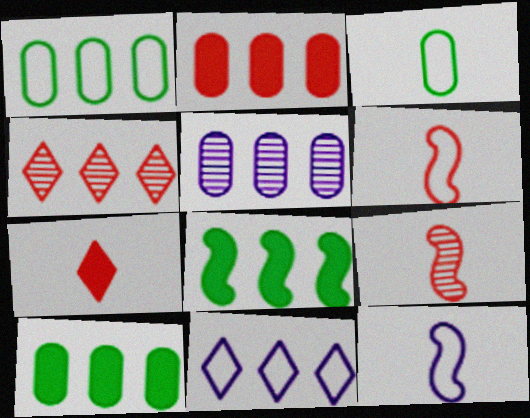[[1, 2, 5]]